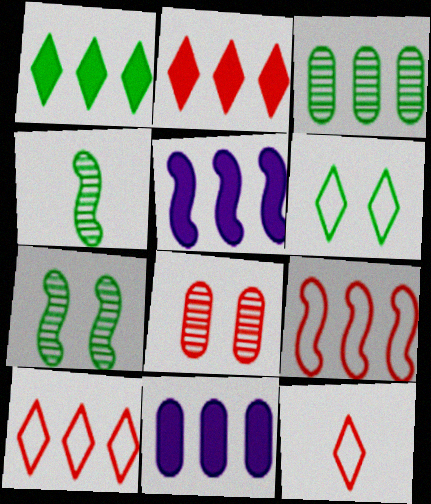[[3, 5, 10], 
[7, 11, 12]]